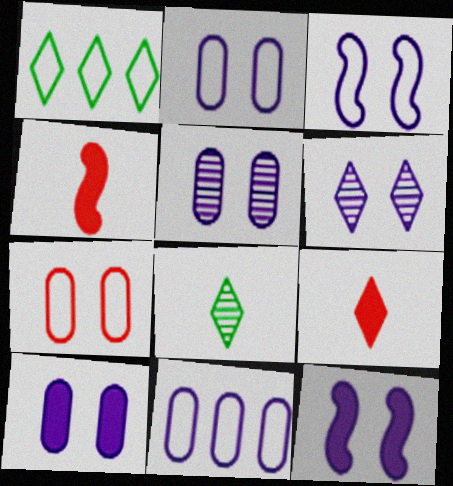[[1, 4, 5], 
[1, 6, 9], 
[2, 5, 10], 
[2, 6, 12], 
[3, 6, 10]]